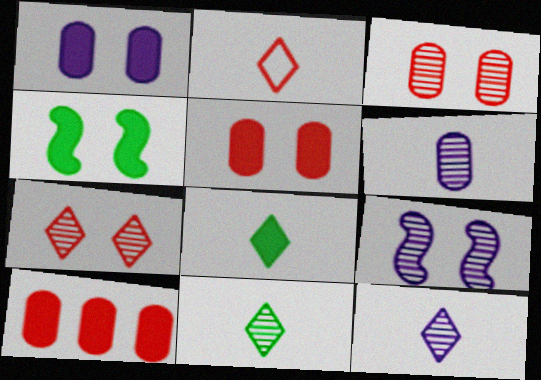[[2, 8, 12]]